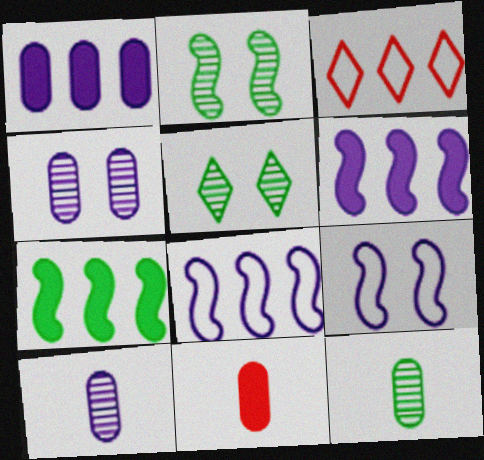[[5, 8, 11]]